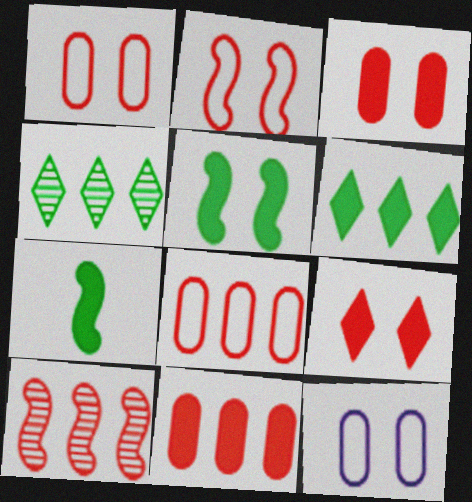[]